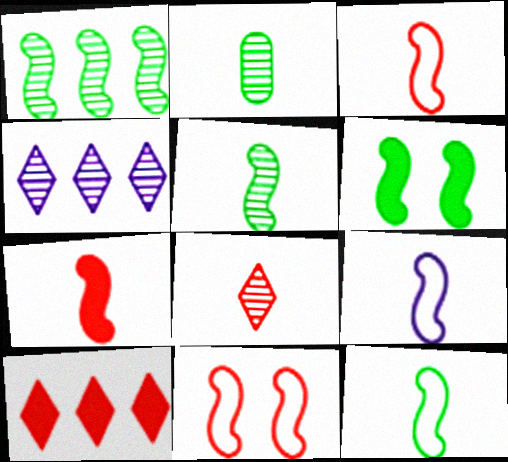[[1, 6, 12], 
[3, 9, 12], 
[5, 7, 9]]